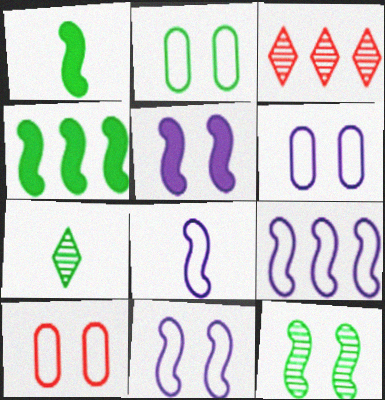[[1, 3, 6], 
[2, 4, 7], 
[2, 6, 10], 
[8, 9, 11]]